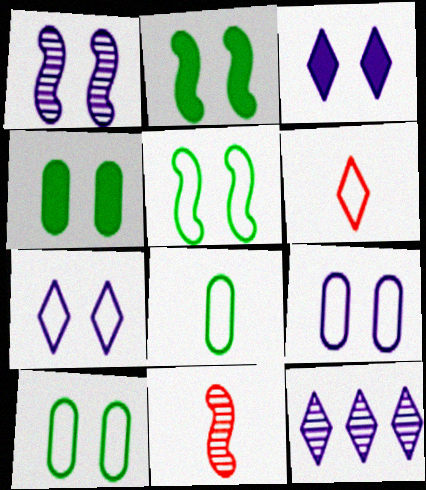[[1, 3, 9]]